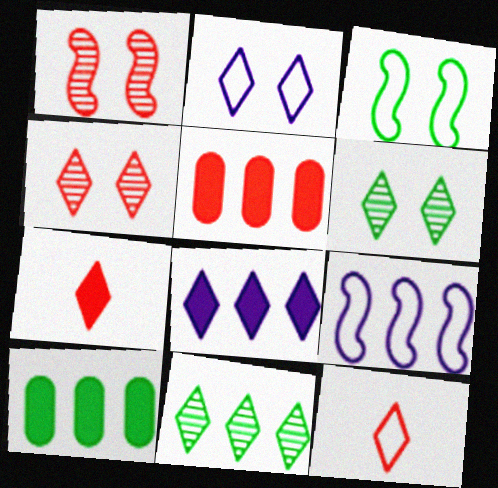[[1, 5, 12], 
[2, 7, 11], 
[5, 9, 11], 
[6, 8, 12]]